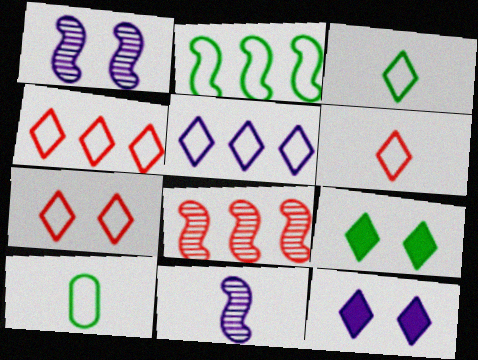[[3, 5, 7], 
[4, 6, 7], 
[8, 10, 12]]